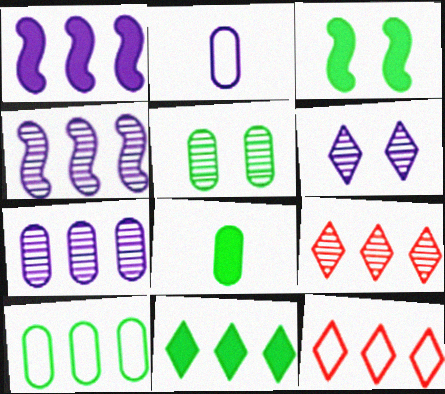[[1, 2, 6], 
[1, 9, 10], 
[2, 3, 9], 
[3, 8, 11], 
[5, 8, 10]]